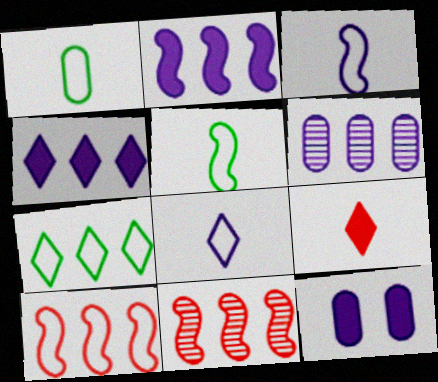[]